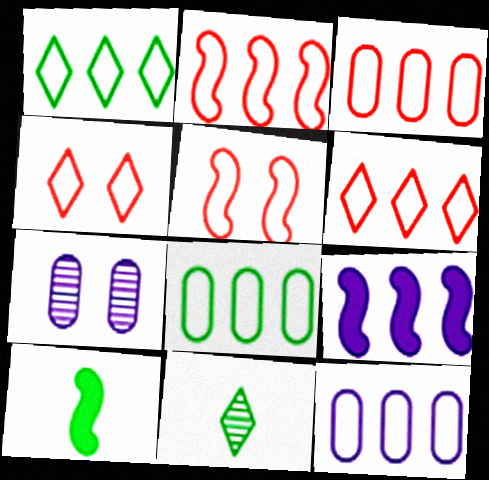[[1, 2, 12], 
[2, 3, 6], 
[3, 8, 12], 
[6, 7, 10]]